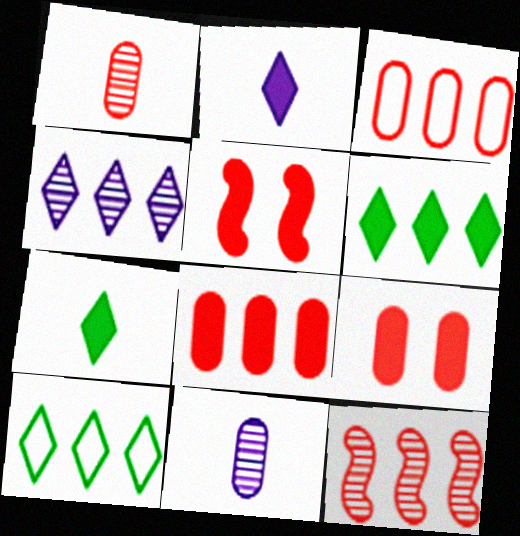[[1, 3, 9], 
[5, 10, 11]]